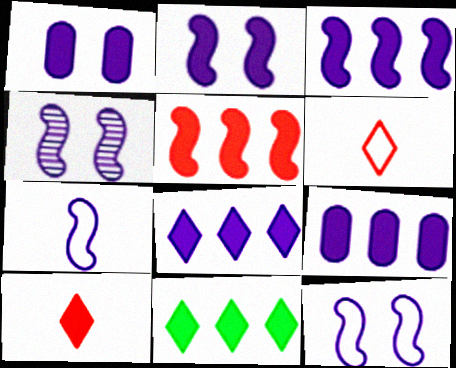[[2, 4, 12], 
[3, 4, 7], 
[3, 8, 9], 
[5, 9, 11]]